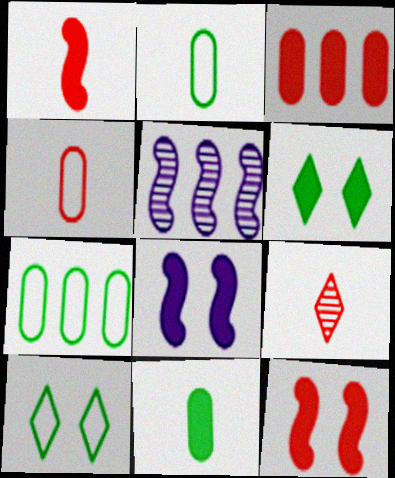[[1, 4, 9], 
[4, 5, 6], 
[7, 8, 9]]